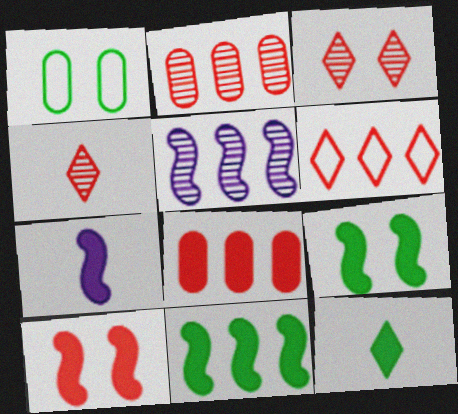[[7, 10, 11]]